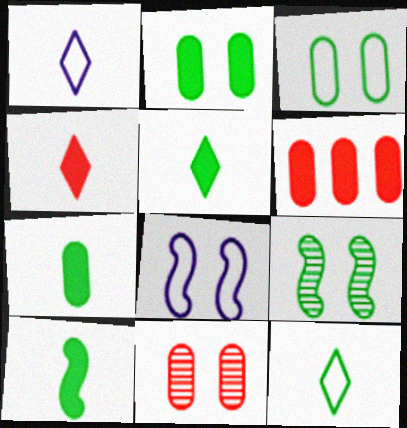[[1, 6, 9], 
[5, 7, 10]]